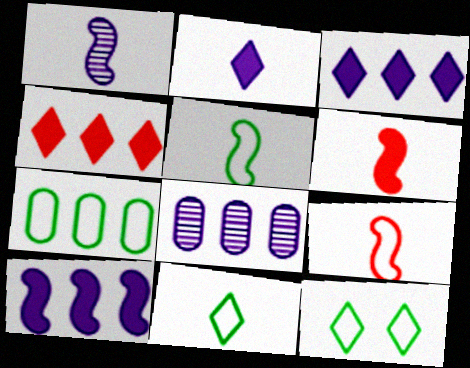[[1, 5, 6], 
[5, 7, 12], 
[6, 8, 12]]